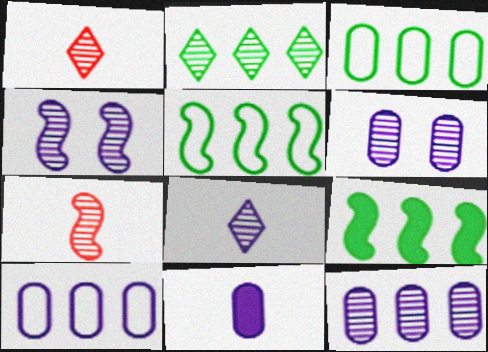[[2, 3, 9], 
[2, 6, 7], 
[4, 8, 12], 
[6, 10, 11]]